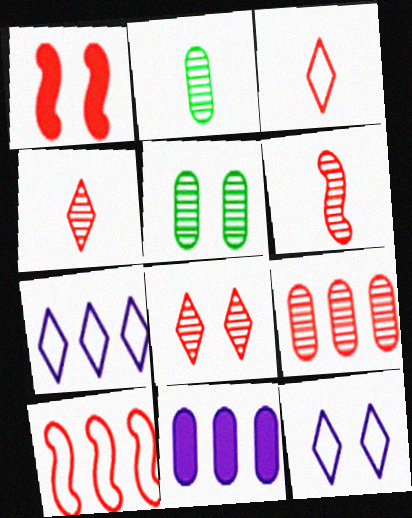[[1, 2, 7], 
[1, 3, 9], 
[1, 5, 12], 
[1, 6, 10], 
[6, 8, 9]]